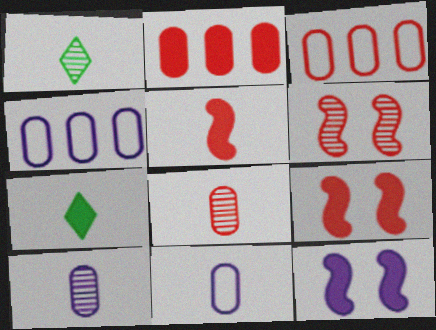[[1, 3, 12], 
[1, 4, 9], 
[1, 5, 11], 
[2, 7, 12], 
[4, 6, 7]]